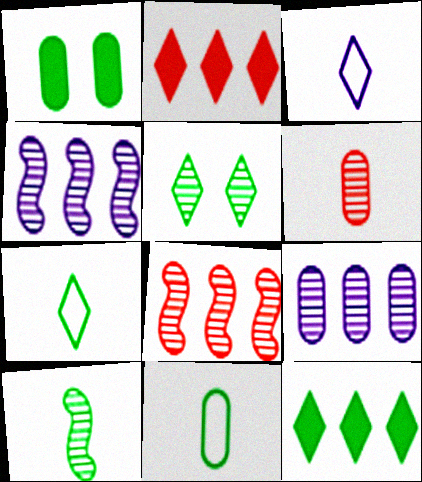[[1, 3, 8], 
[2, 3, 5], 
[4, 5, 6], 
[5, 7, 12]]